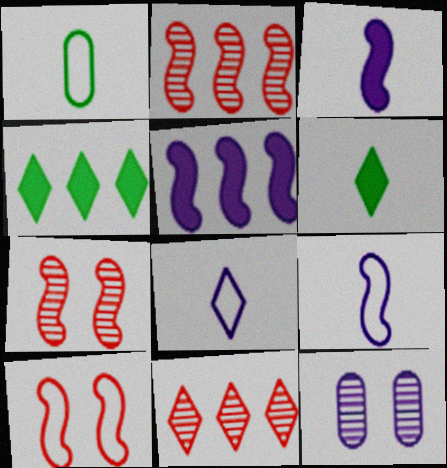[[5, 8, 12]]